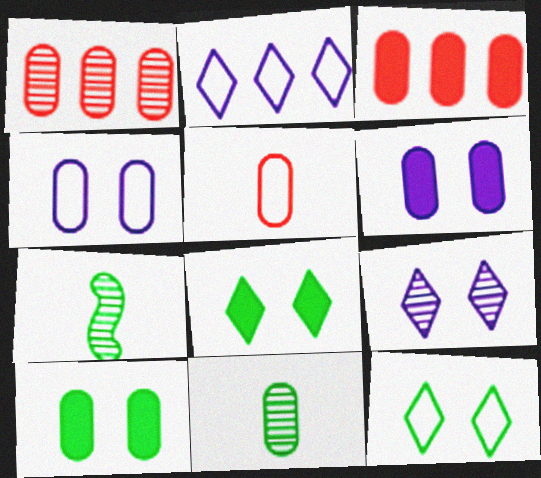[[1, 7, 9], 
[3, 4, 11]]